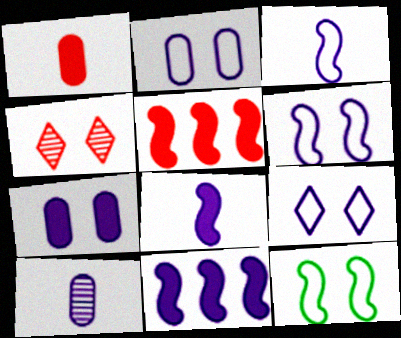[[2, 6, 9], 
[4, 7, 12], 
[9, 10, 11]]